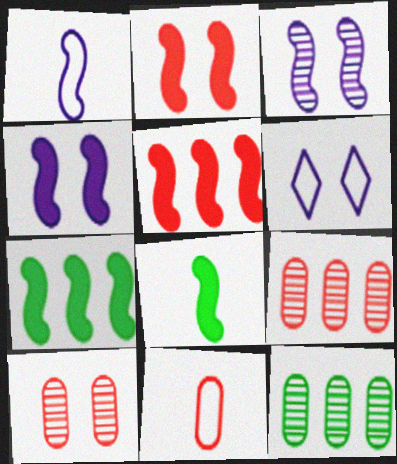[[4, 5, 8], 
[6, 8, 9]]